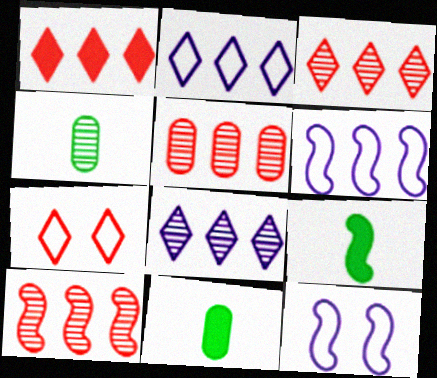[[1, 4, 12], 
[3, 5, 10], 
[3, 11, 12], 
[9, 10, 12]]